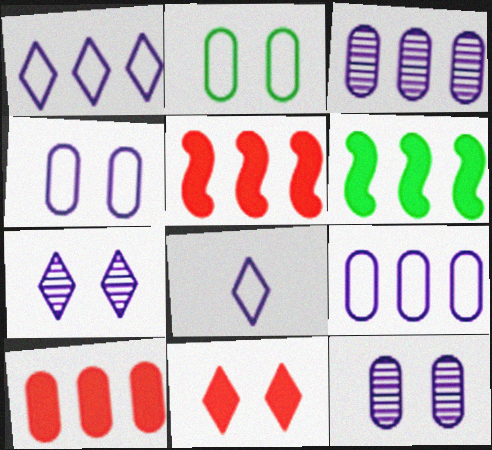[]